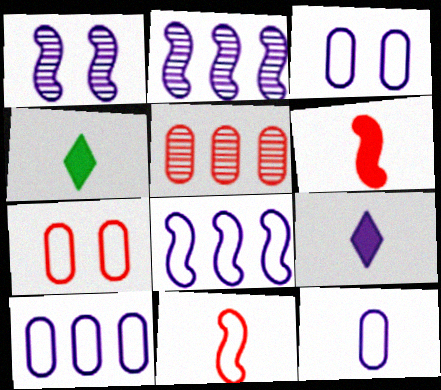[[1, 9, 10], 
[2, 3, 9], 
[2, 4, 7], 
[3, 10, 12]]